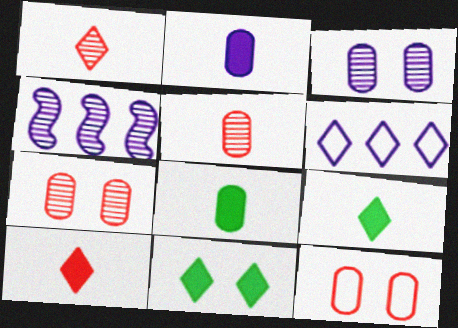[[1, 6, 11], 
[4, 9, 12]]